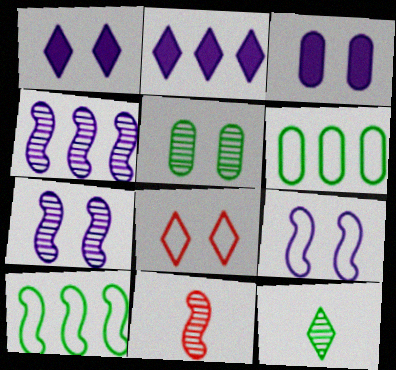[[1, 6, 11], 
[2, 8, 12]]